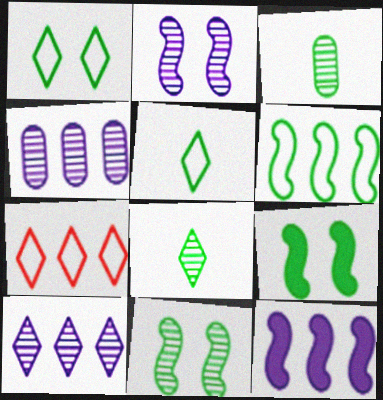[]